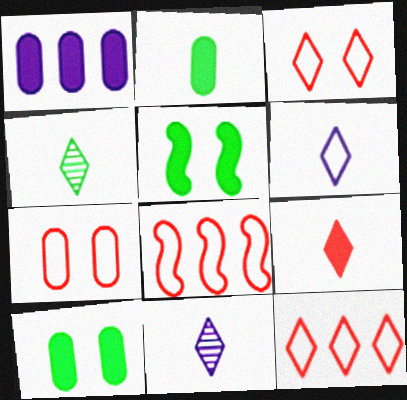[[1, 5, 9], 
[4, 6, 9], 
[8, 10, 11]]